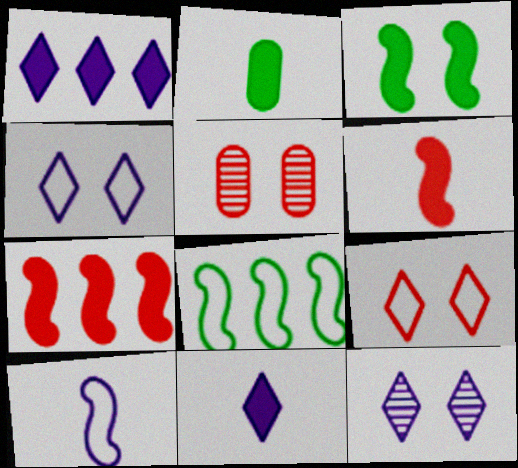[[2, 6, 11], 
[3, 4, 5], 
[5, 8, 11]]